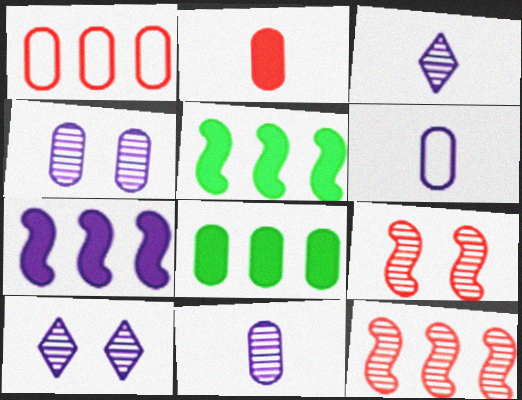[[6, 7, 10]]